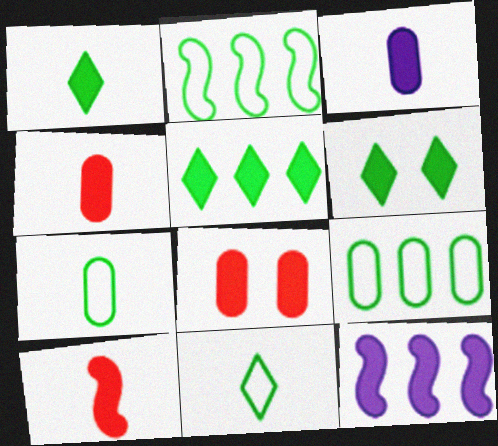[[1, 3, 10], 
[1, 5, 6], 
[1, 8, 12], 
[4, 6, 12]]